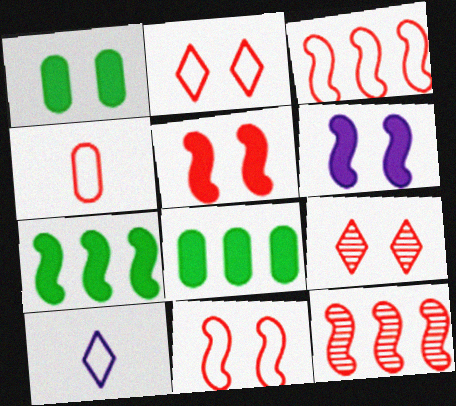[[1, 10, 12], 
[2, 3, 4]]